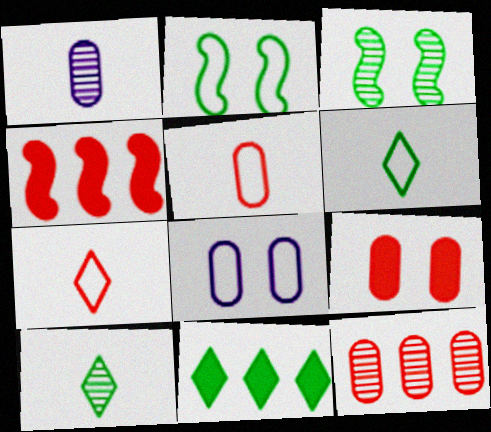[[4, 8, 10], 
[5, 9, 12]]